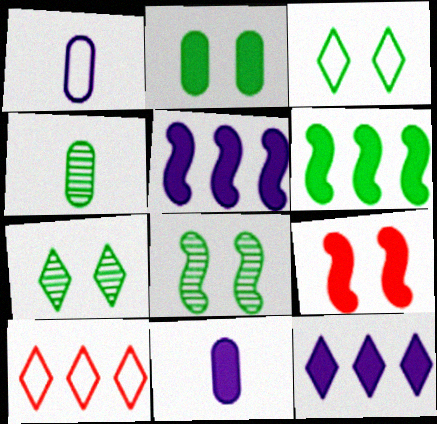[[2, 3, 8], 
[3, 4, 6], 
[8, 10, 11]]